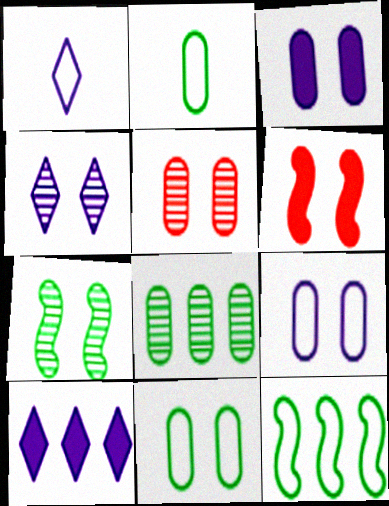[[1, 4, 10], 
[1, 6, 8], 
[3, 5, 11], 
[4, 5, 7], 
[4, 6, 11]]